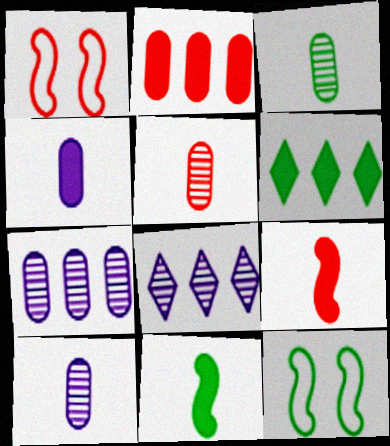[[1, 6, 10], 
[3, 5, 10], 
[3, 6, 12]]